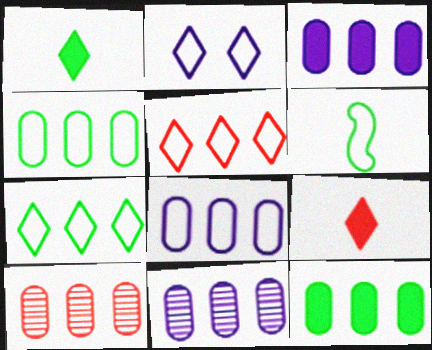[[3, 4, 10], 
[3, 8, 11], 
[8, 10, 12]]